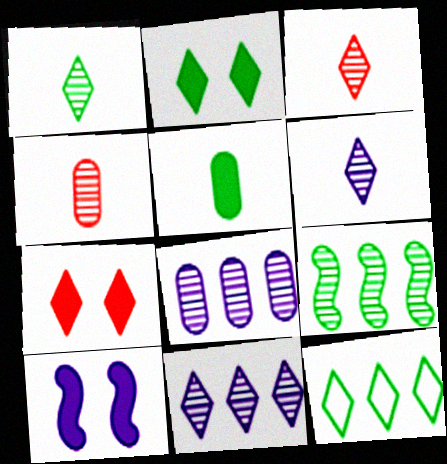[[1, 2, 12], 
[1, 3, 6], 
[4, 10, 12], 
[6, 7, 12]]